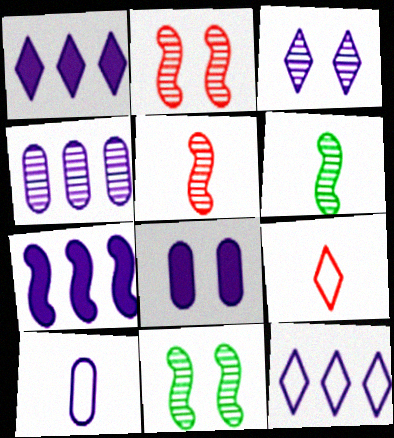[[3, 7, 10], 
[4, 7, 12], 
[4, 8, 10]]